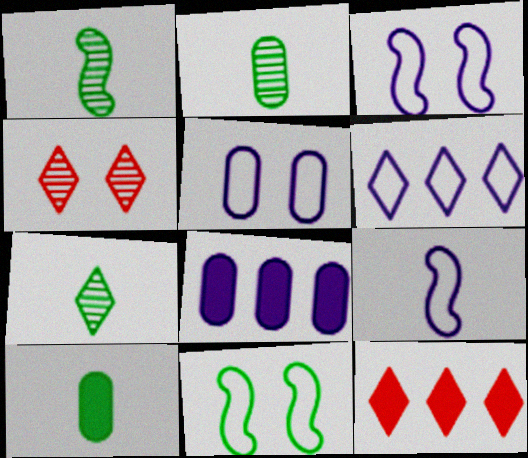[[1, 2, 7], 
[1, 5, 12], 
[2, 3, 12], 
[5, 6, 9]]